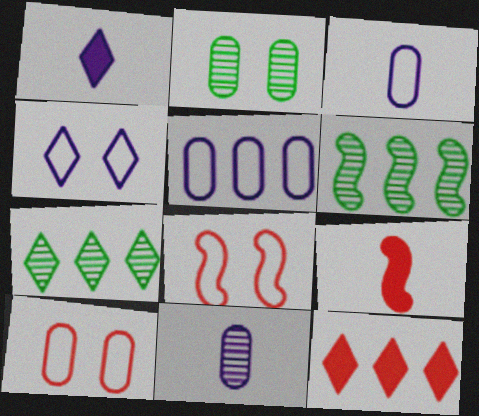[[1, 6, 10], 
[5, 6, 12]]